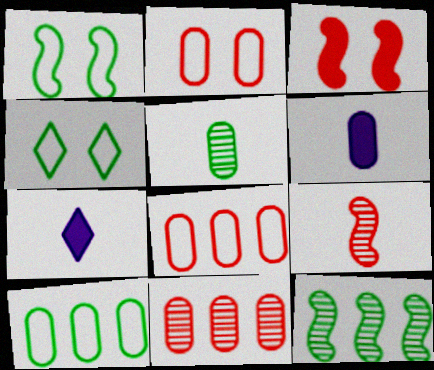[[1, 7, 11], 
[2, 7, 12]]